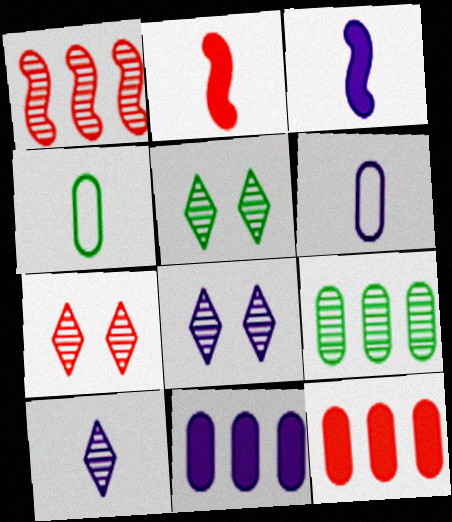[[2, 4, 10], 
[3, 6, 10], 
[5, 7, 8]]